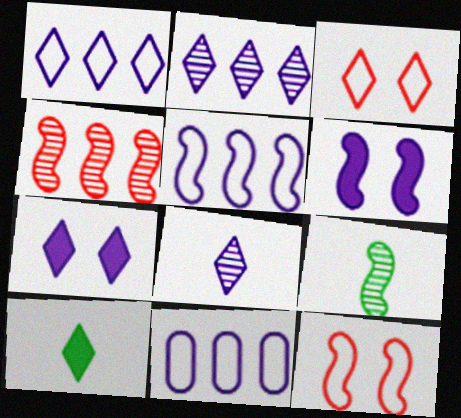[[1, 5, 11], 
[1, 7, 8], 
[2, 3, 10], 
[6, 8, 11]]